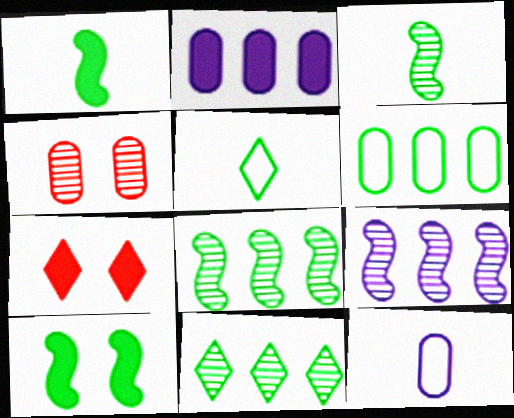[[1, 2, 7], 
[7, 8, 12]]